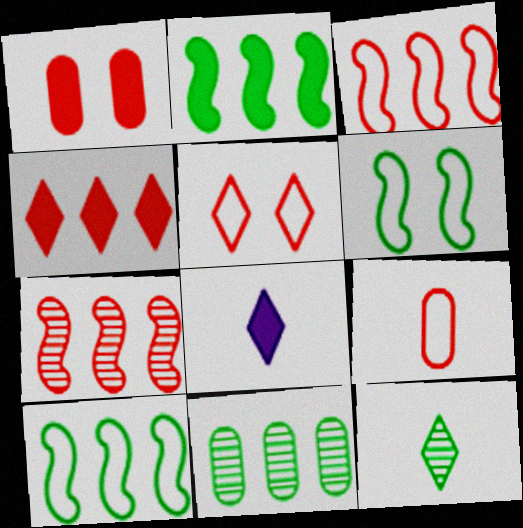[[1, 2, 8], 
[3, 5, 9]]